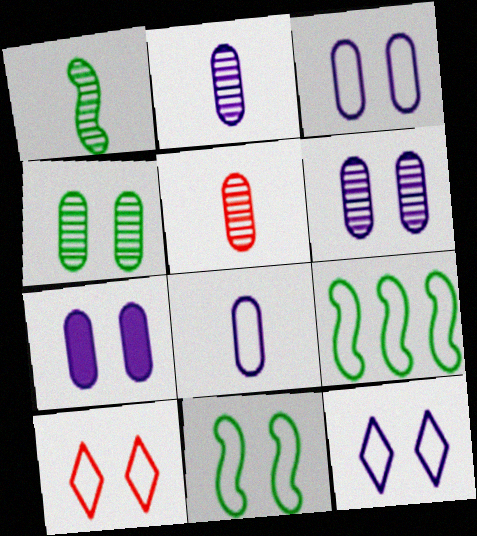[[3, 6, 7], 
[3, 10, 11], 
[8, 9, 10]]